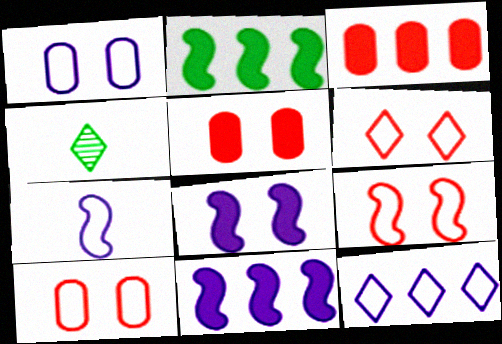[[1, 7, 12], 
[4, 10, 11], 
[6, 9, 10]]